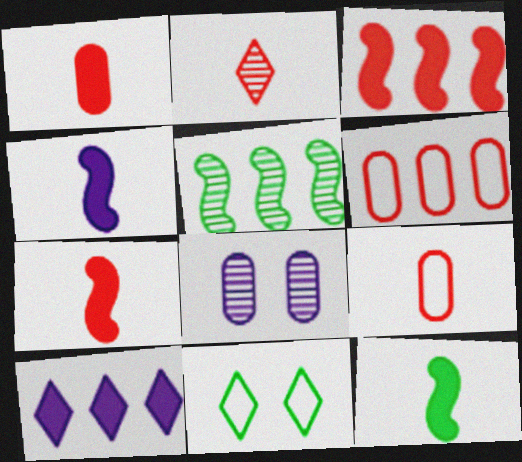[[2, 5, 8], 
[2, 7, 9], 
[2, 10, 11], 
[4, 7, 12], 
[5, 6, 10]]